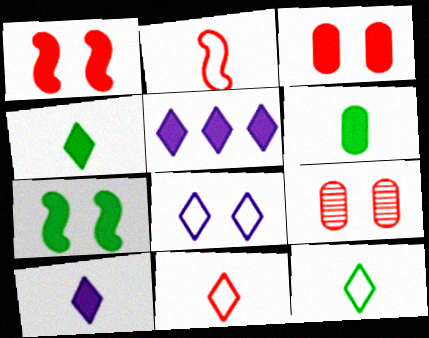[[1, 5, 6], 
[7, 8, 9]]